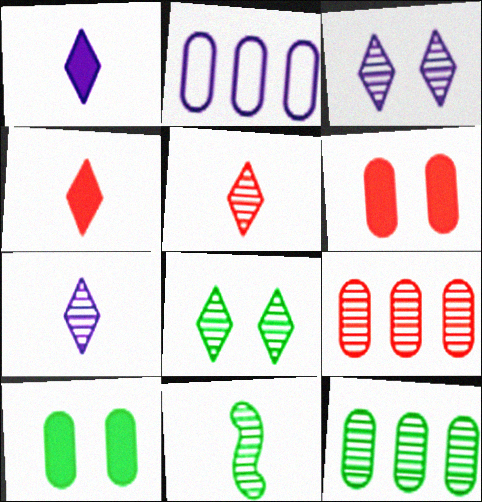[[3, 9, 11], 
[8, 11, 12]]